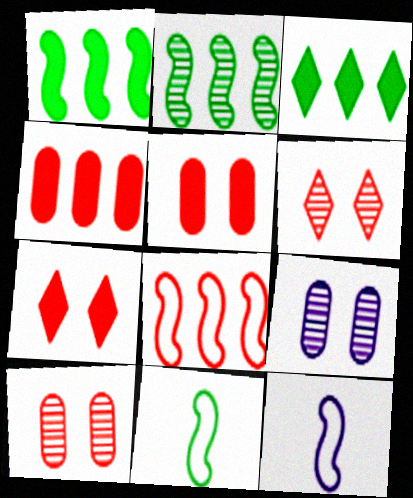[[3, 10, 12]]